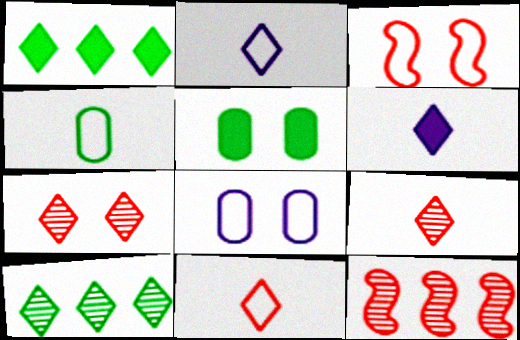[[1, 2, 7], 
[2, 5, 12]]